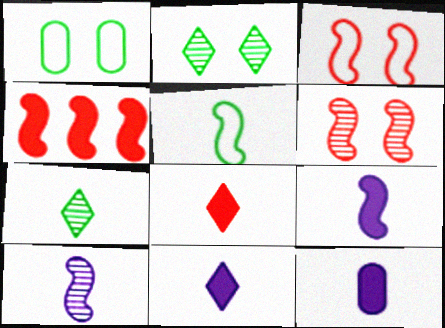[[9, 11, 12]]